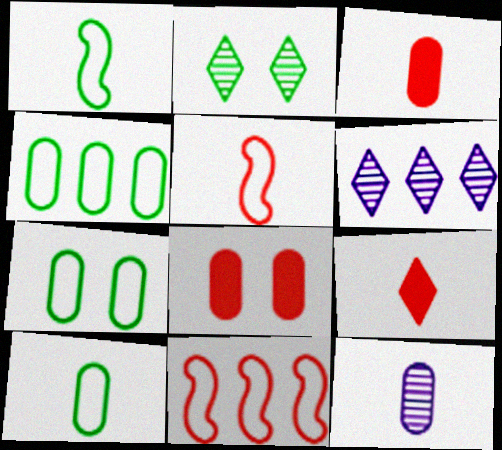[[1, 6, 8], 
[1, 9, 12], 
[3, 10, 12], 
[4, 7, 10], 
[4, 8, 12]]